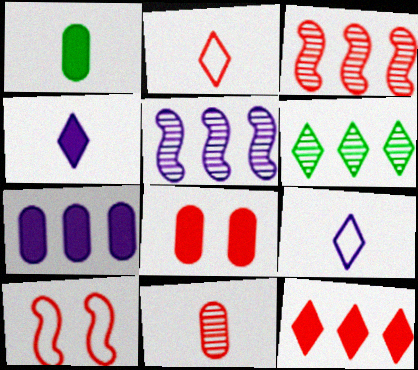[[1, 7, 8], 
[2, 3, 8], 
[10, 11, 12]]